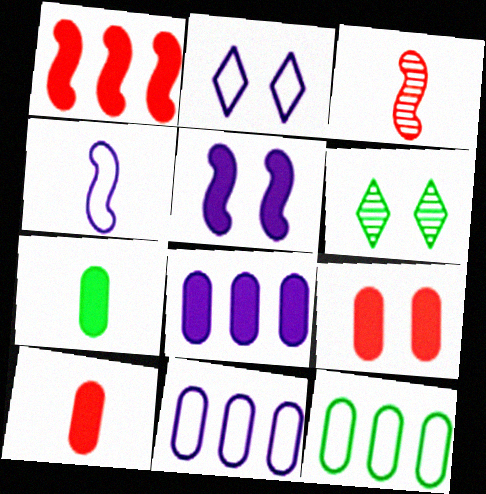[[2, 4, 11], 
[7, 8, 9]]